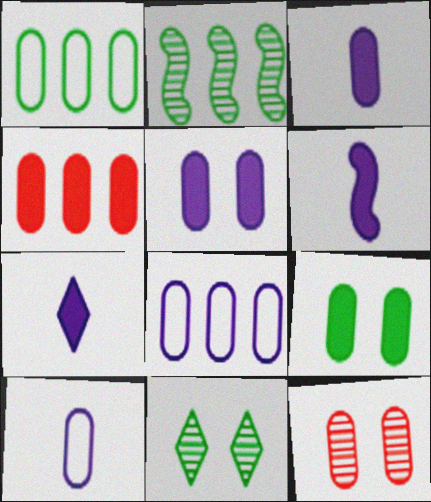[[1, 3, 12], 
[3, 4, 9], 
[3, 6, 7]]